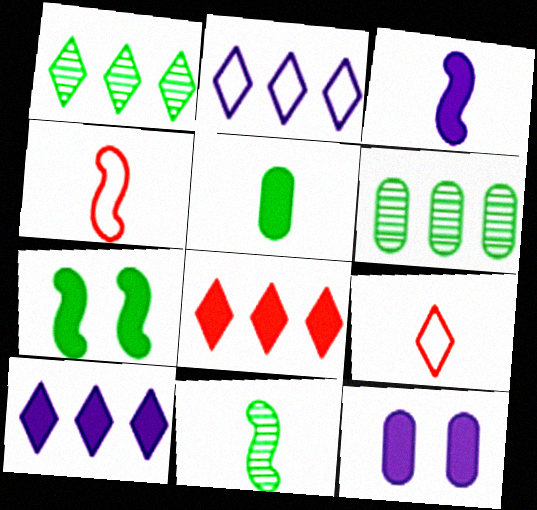[[1, 2, 8], 
[1, 4, 12], 
[3, 4, 11], 
[3, 10, 12]]